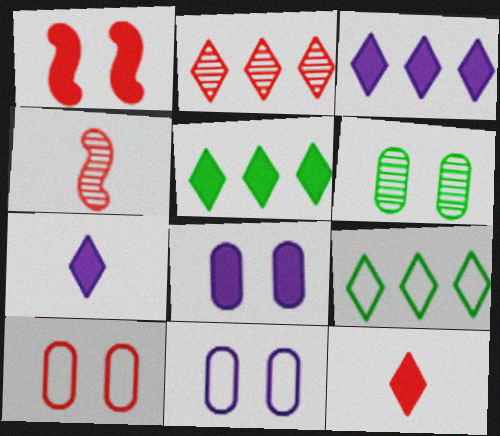[[2, 3, 9], 
[4, 5, 11], 
[4, 8, 9], 
[6, 8, 10]]